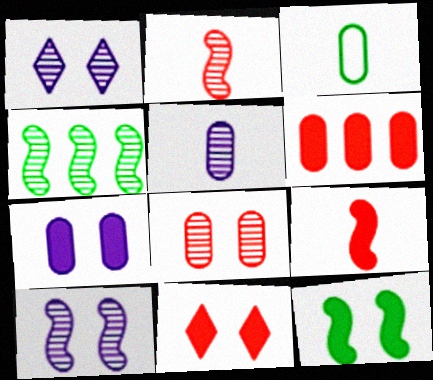[[2, 4, 10], 
[6, 9, 11], 
[7, 11, 12]]